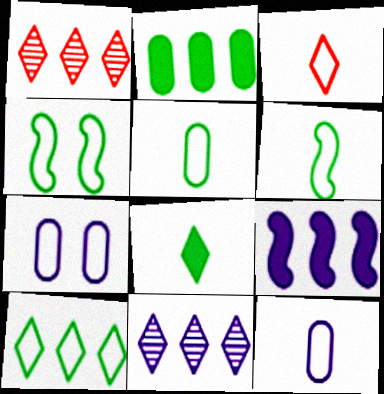[[3, 6, 12], 
[4, 5, 10]]